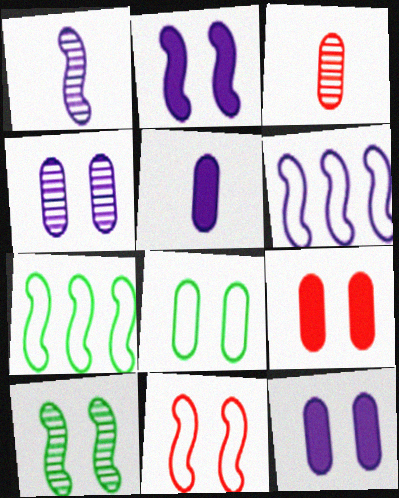[[1, 2, 6], 
[2, 10, 11], 
[4, 8, 9]]